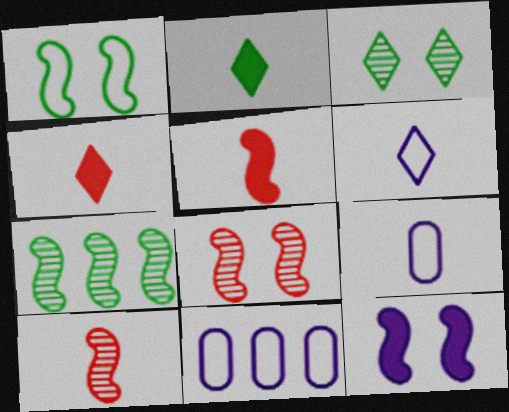[[1, 8, 12], 
[2, 8, 11], 
[2, 9, 10], 
[3, 5, 11]]